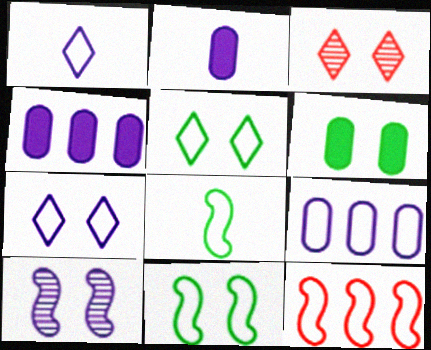[[1, 4, 10], 
[3, 4, 8]]